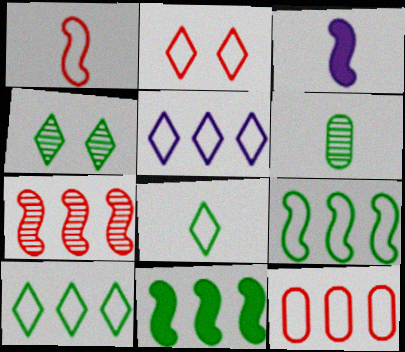[[1, 2, 12], 
[2, 5, 8], 
[3, 4, 12], 
[5, 9, 12]]